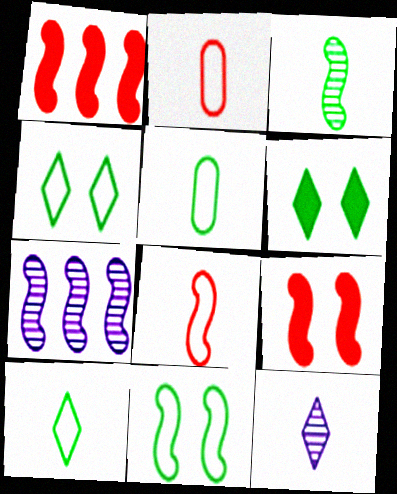[[2, 6, 7]]